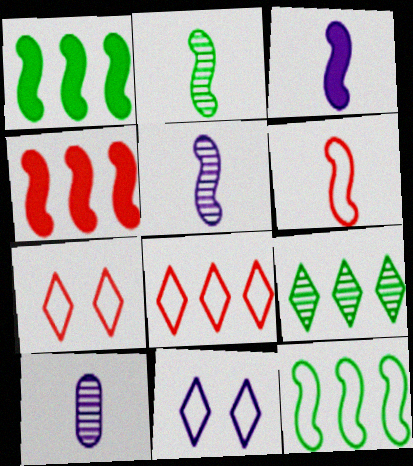[[1, 7, 10], 
[2, 3, 6]]